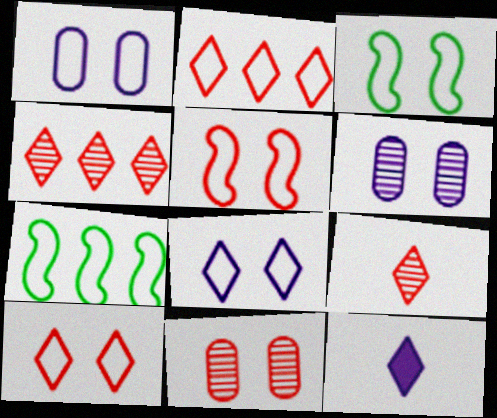[[1, 3, 10], 
[7, 11, 12]]